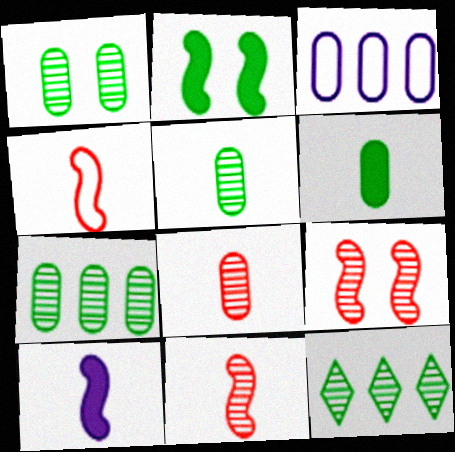[[1, 5, 7]]